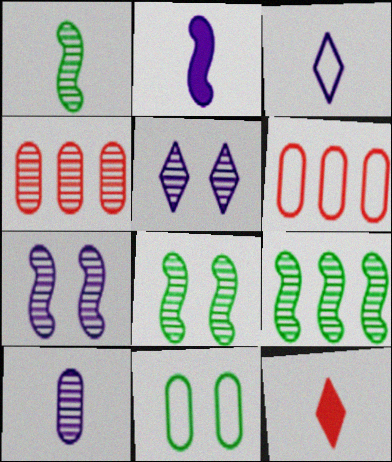[[1, 4, 5], 
[1, 8, 9], 
[2, 3, 10]]